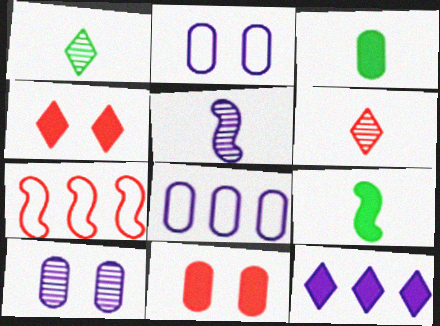[[2, 5, 12], 
[6, 7, 11], 
[9, 11, 12]]